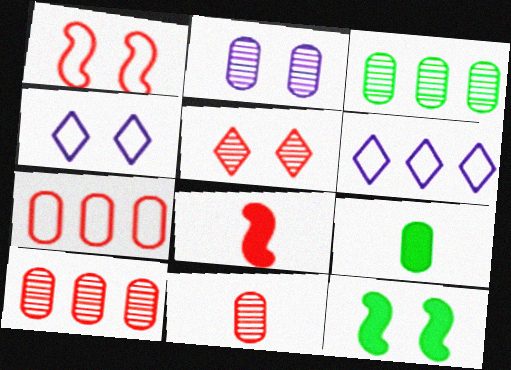[[2, 3, 11], 
[2, 7, 9], 
[3, 4, 8], 
[5, 7, 8], 
[6, 11, 12]]